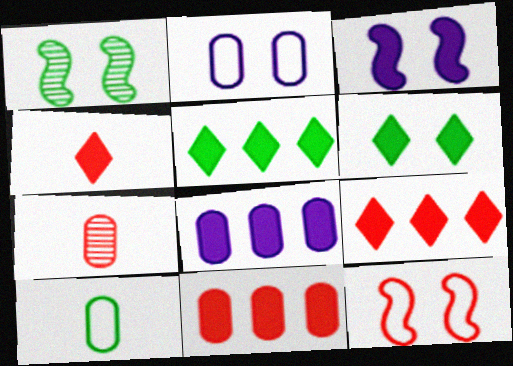[[1, 3, 12], 
[1, 5, 10], 
[7, 9, 12]]